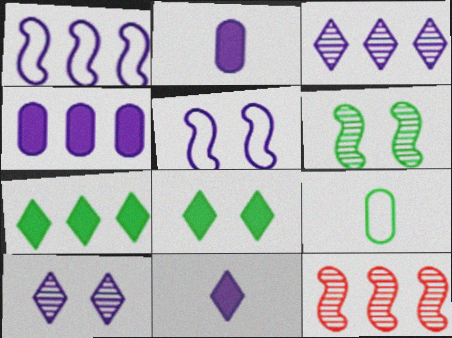[[1, 2, 10], 
[1, 3, 4], 
[2, 3, 5], 
[6, 7, 9]]